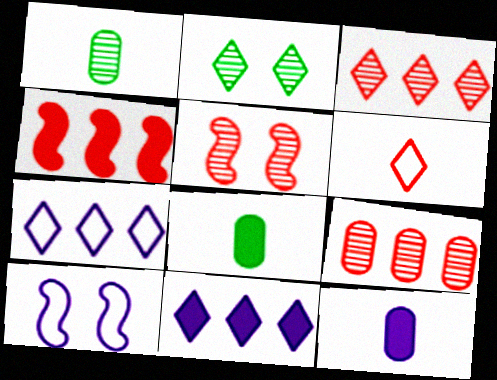[[2, 6, 11], 
[3, 8, 10], 
[5, 7, 8]]